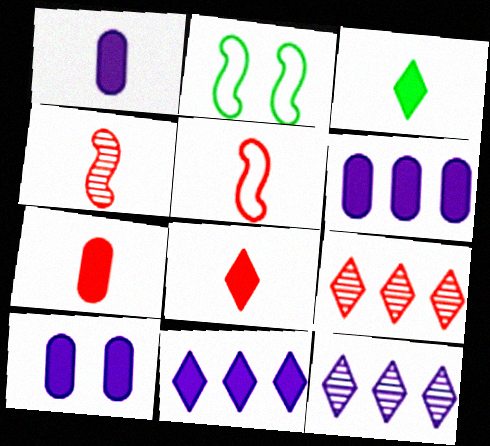[[1, 2, 9], 
[1, 6, 10], 
[2, 7, 12]]